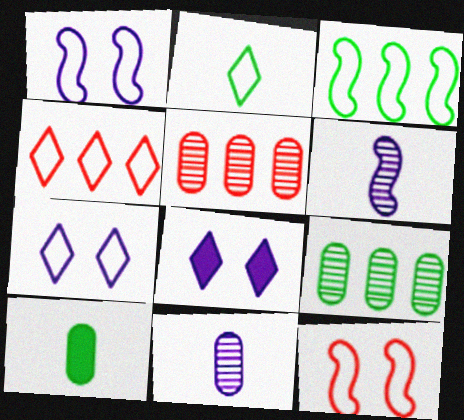[[2, 4, 7]]